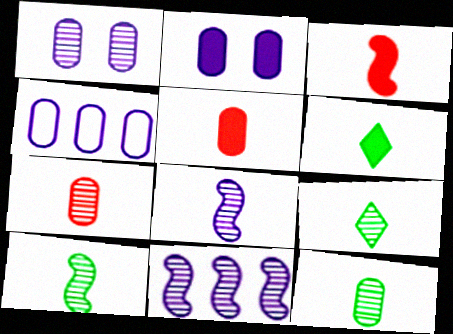[[7, 8, 9], 
[9, 10, 12]]